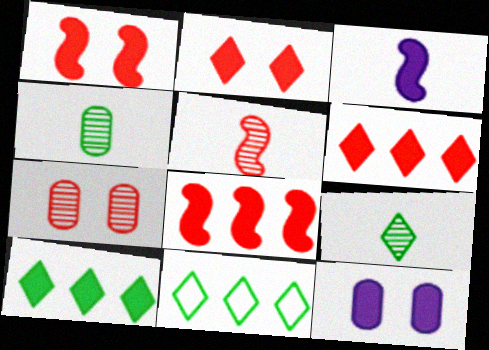[[3, 7, 11], 
[5, 11, 12]]